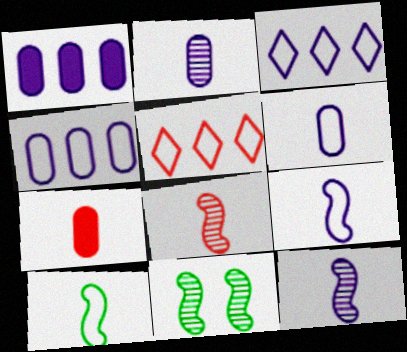[[3, 7, 11]]